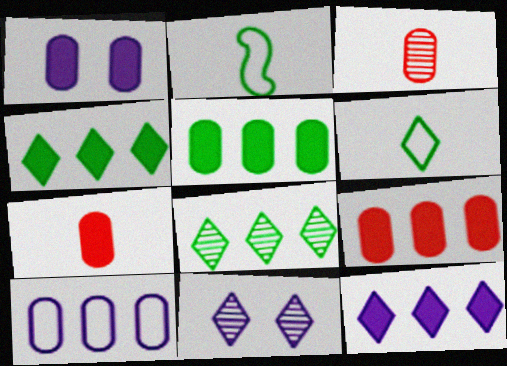[[1, 5, 7], 
[2, 9, 11]]